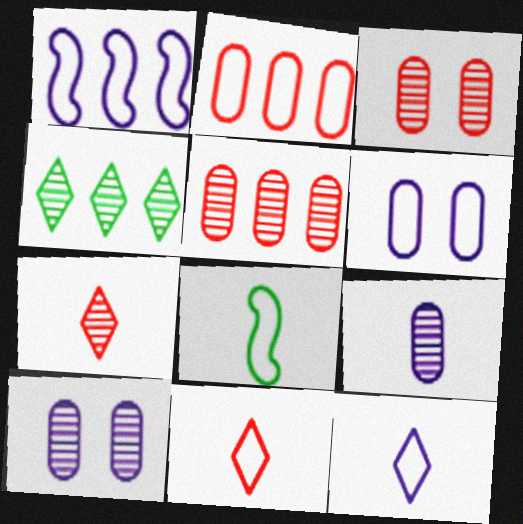[[1, 6, 12]]